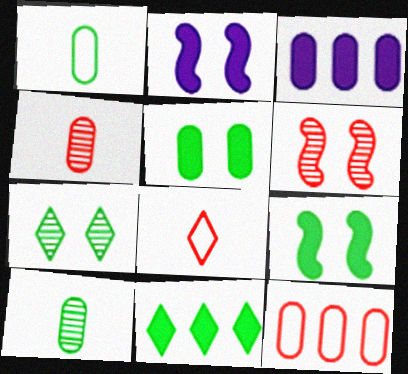[]